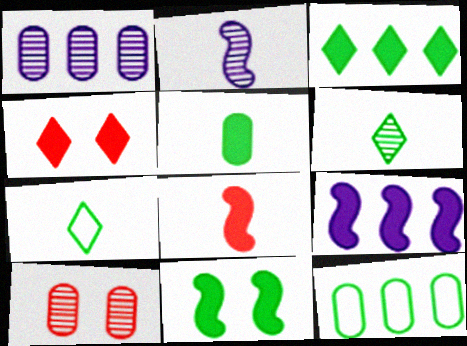[[2, 4, 12], 
[3, 5, 11], 
[4, 5, 9], 
[6, 11, 12], 
[7, 9, 10], 
[8, 9, 11]]